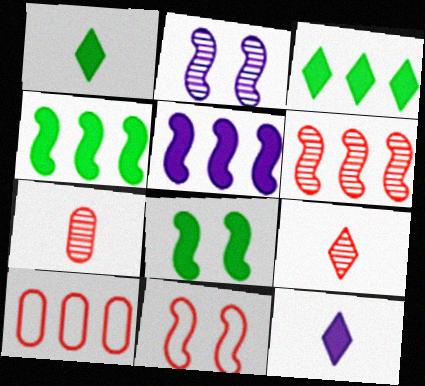[[1, 2, 10], 
[2, 8, 11]]